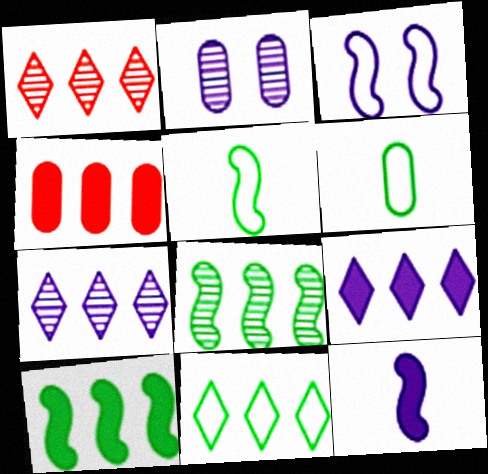[[1, 9, 11], 
[2, 4, 6], 
[4, 9, 10]]